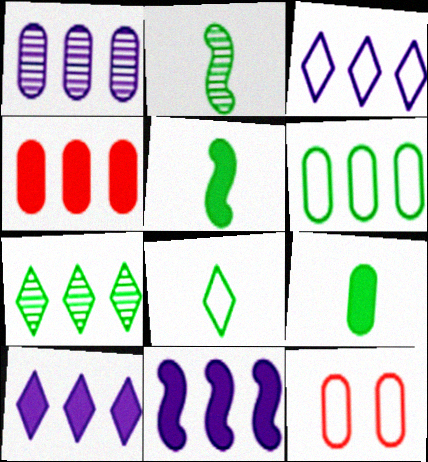[[1, 3, 11], 
[1, 4, 6], 
[1, 9, 12], 
[2, 8, 9], 
[2, 10, 12]]